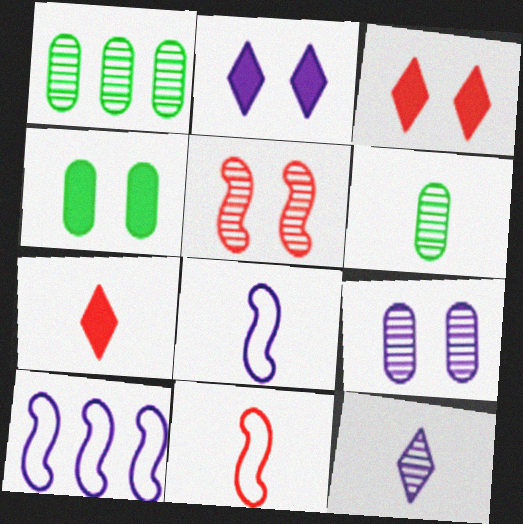[[1, 2, 11], 
[1, 3, 8], 
[1, 5, 12], 
[3, 6, 10], 
[6, 7, 8]]